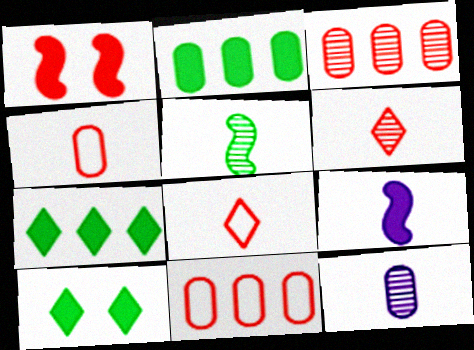[[1, 3, 8], 
[1, 6, 11], 
[5, 6, 12]]